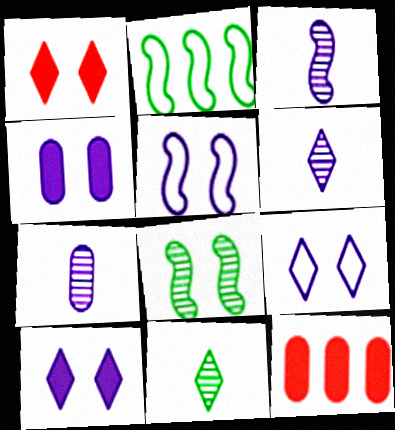[[1, 2, 7], 
[3, 6, 7], 
[5, 11, 12]]